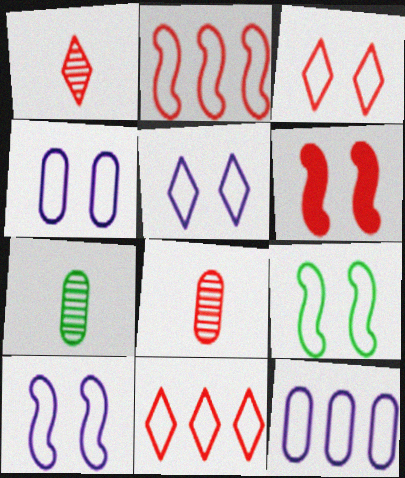[[3, 4, 9], 
[4, 5, 10], 
[6, 8, 11]]